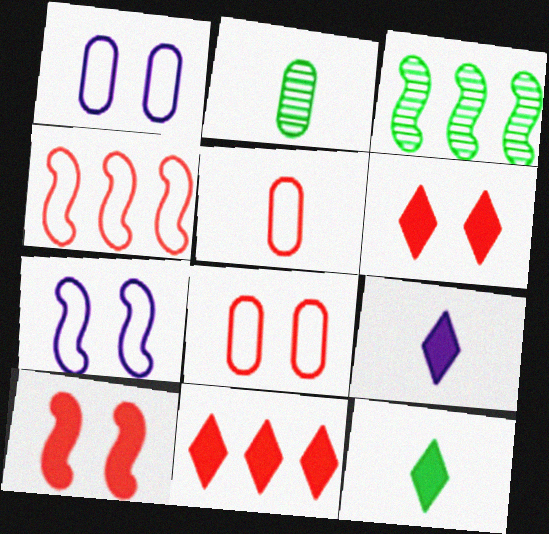[[2, 7, 11], 
[3, 8, 9]]